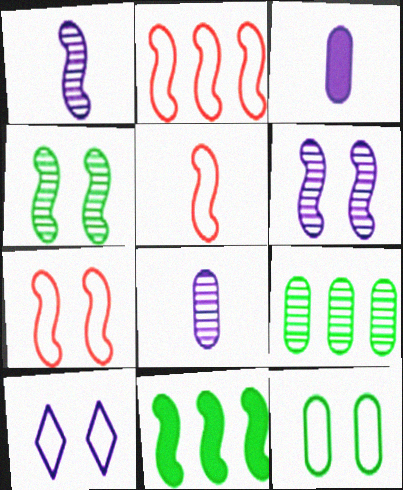[[1, 7, 11], 
[2, 5, 7], 
[5, 6, 11], 
[7, 10, 12]]